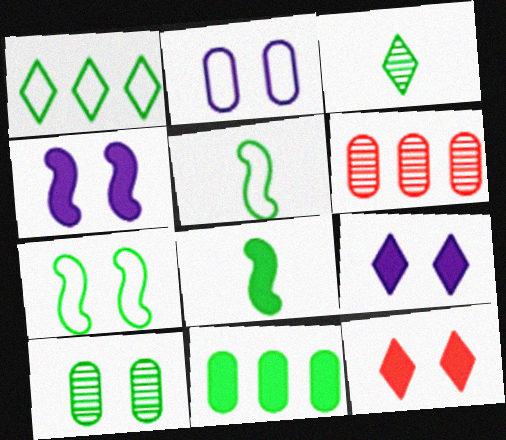[[1, 8, 10], 
[3, 7, 11], 
[5, 6, 9]]